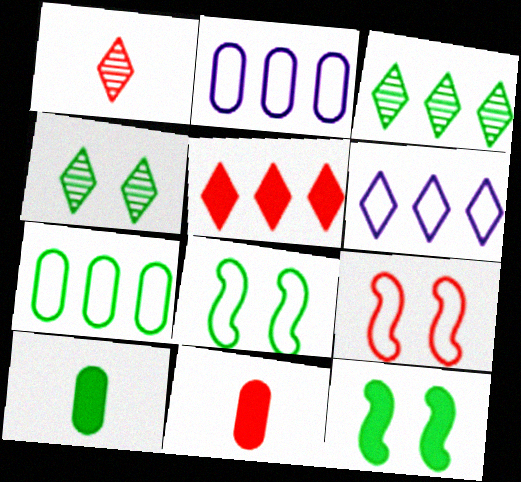[[1, 2, 12], 
[3, 5, 6], 
[3, 8, 10]]